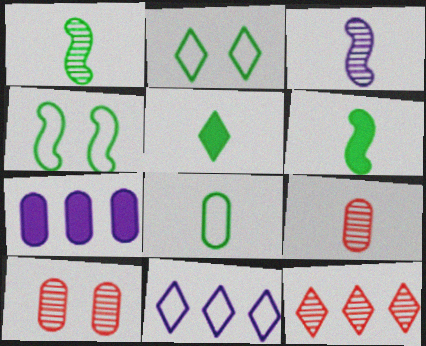[[1, 5, 8], 
[6, 10, 11], 
[7, 8, 10]]